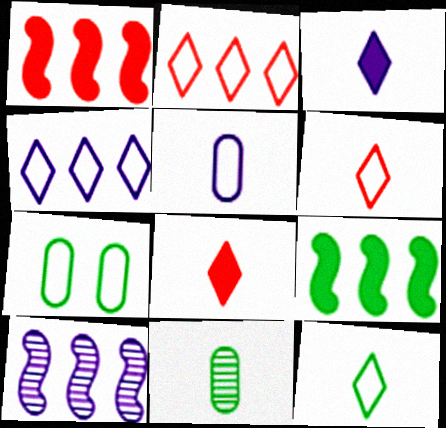[[7, 8, 10]]